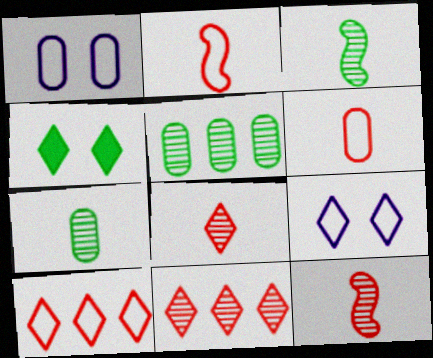[]